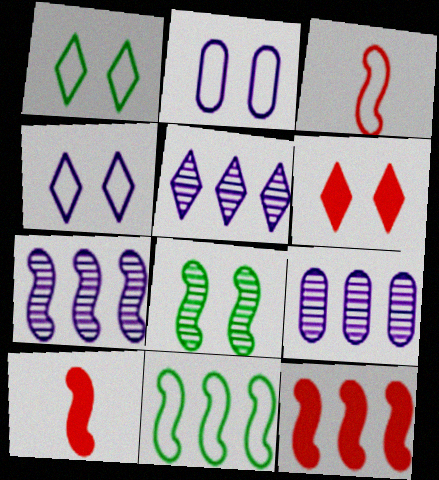[[1, 9, 10], 
[2, 6, 8], 
[5, 7, 9], 
[7, 11, 12]]